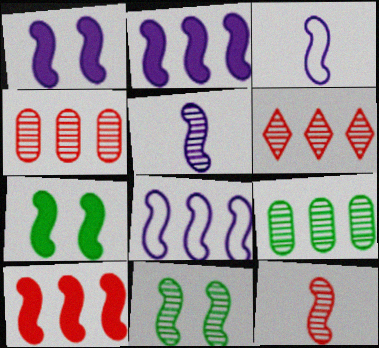[[1, 5, 8], 
[3, 10, 11], 
[7, 8, 12]]